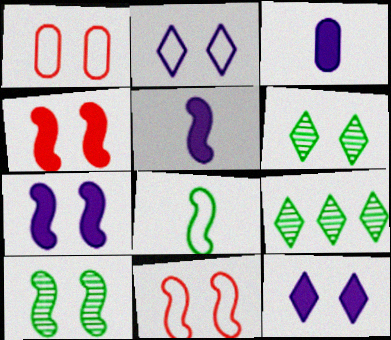[[1, 5, 9], 
[1, 6, 7], 
[1, 10, 12], 
[3, 9, 11], 
[7, 10, 11]]